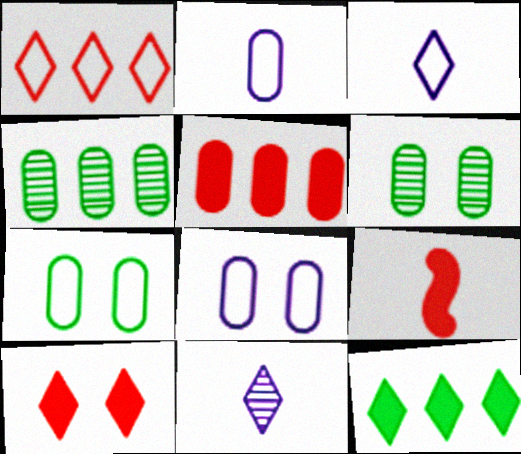[[2, 5, 6], 
[5, 9, 10]]